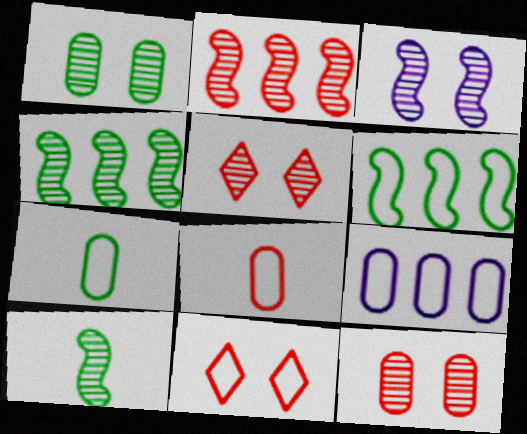[[1, 3, 5], 
[2, 3, 10]]